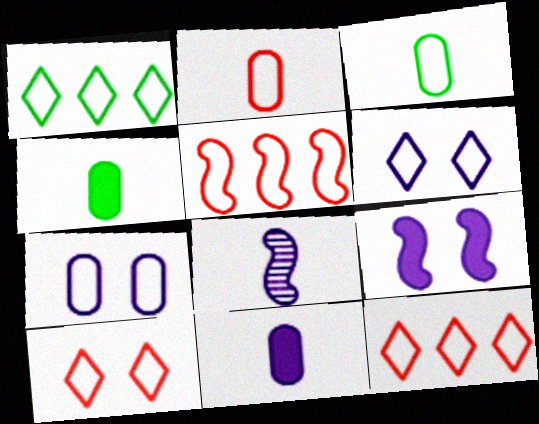[[2, 5, 10], 
[3, 5, 6]]